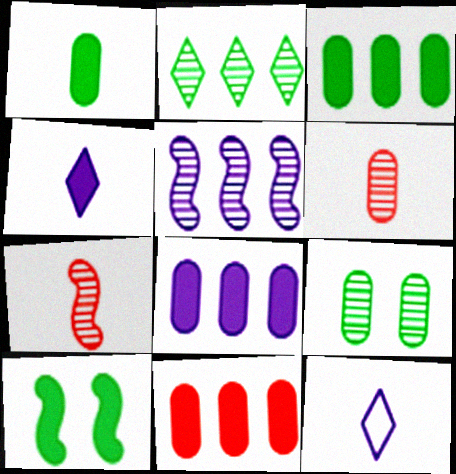[[1, 7, 12], 
[3, 8, 11], 
[4, 10, 11]]